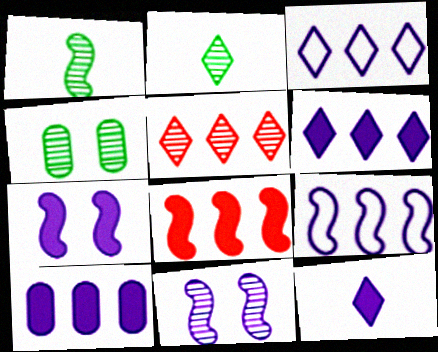[[7, 10, 12]]